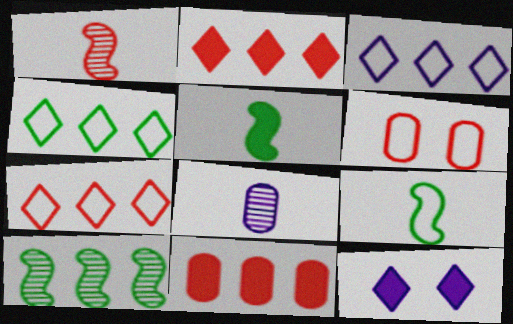[[1, 2, 6], 
[3, 4, 7], 
[3, 6, 9], 
[3, 10, 11], 
[5, 11, 12]]